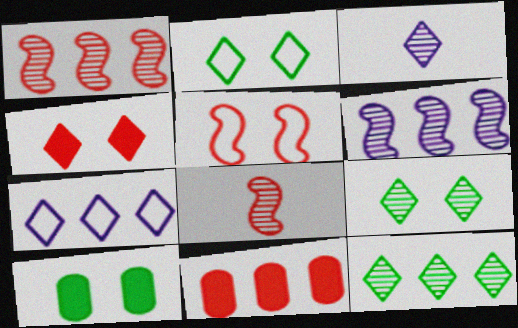[[7, 8, 10]]